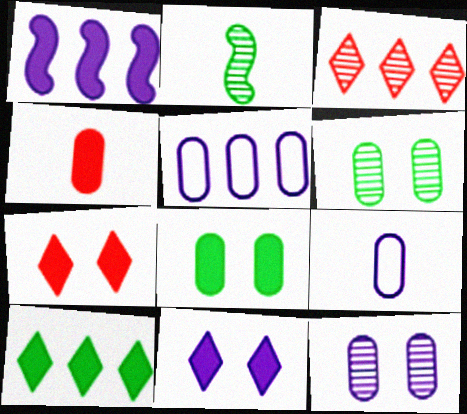[[2, 3, 12], 
[2, 5, 7], 
[4, 5, 6]]